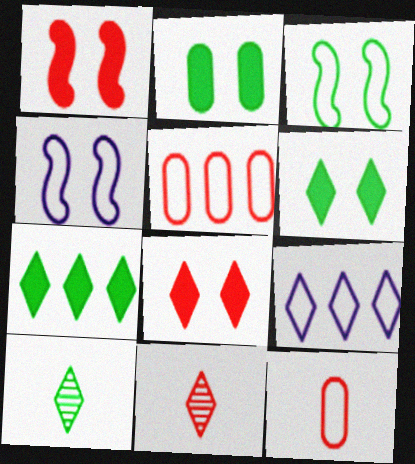[[1, 5, 11], 
[3, 9, 12], 
[6, 9, 11], 
[8, 9, 10]]